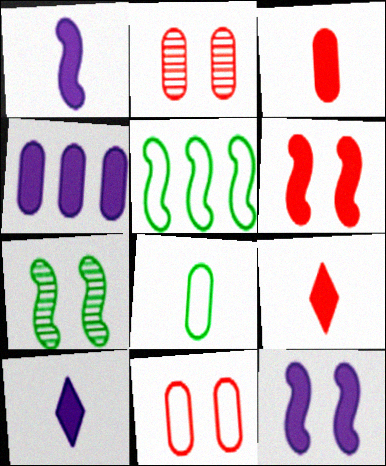[[2, 4, 8], 
[2, 5, 10], 
[4, 10, 12]]